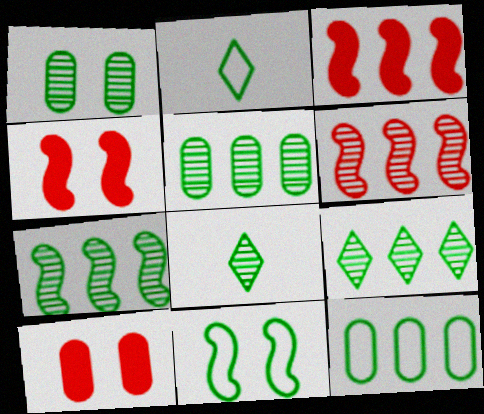[[1, 7, 8], 
[2, 11, 12], 
[5, 7, 9]]